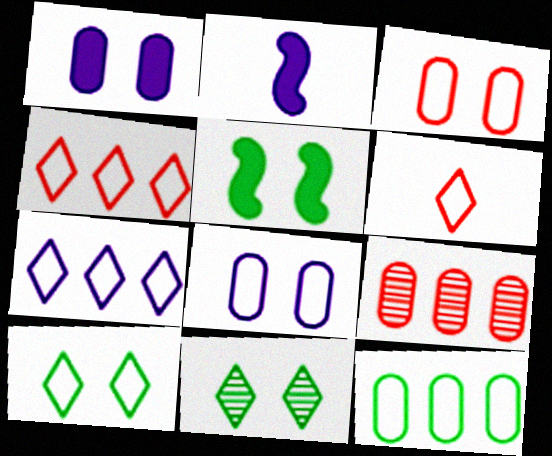[[2, 9, 10], 
[6, 7, 10]]